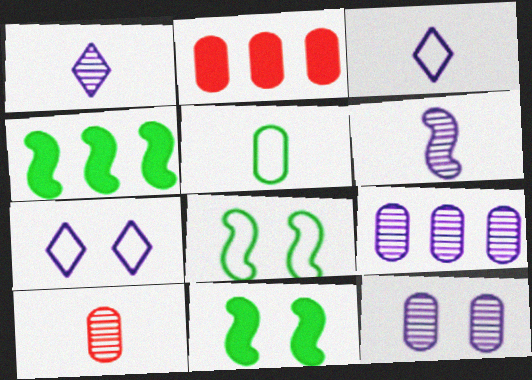[[1, 2, 8], 
[2, 5, 12], 
[4, 7, 10]]